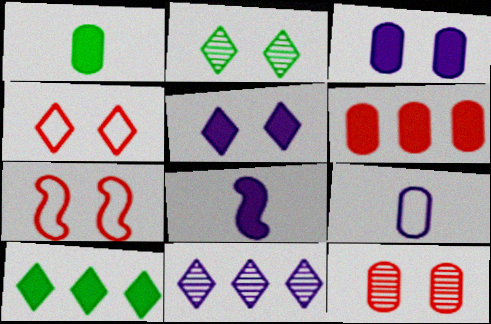[[1, 3, 6], 
[1, 7, 11], 
[2, 3, 7], 
[2, 4, 5]]